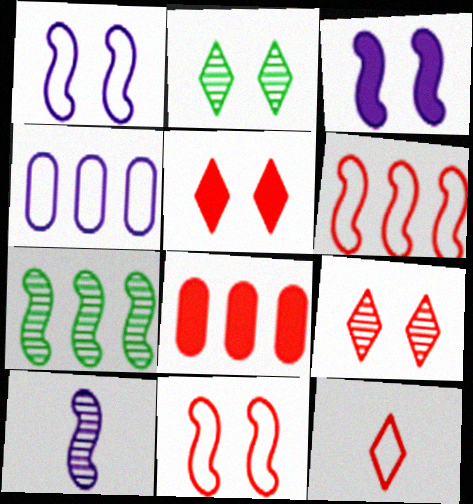[]